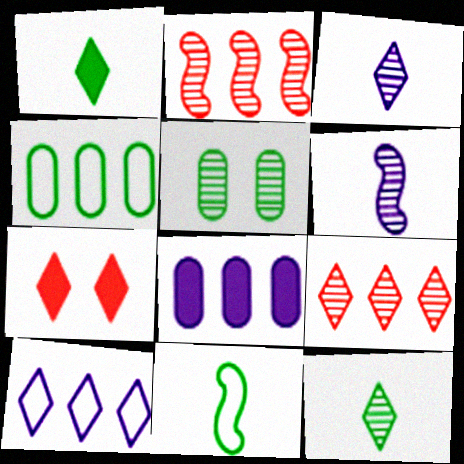[[2, 3, 5], 
[4, 6, 7], 
[5, 6, 9], 
[7, 10, 12]]